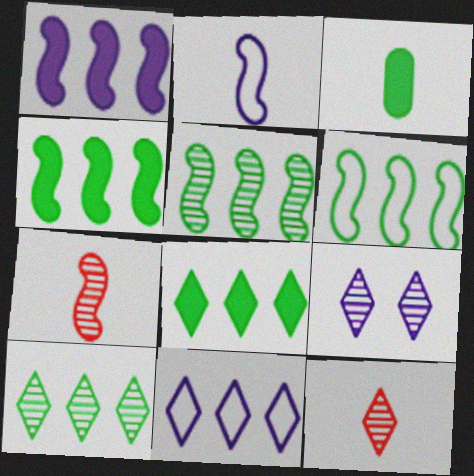[[2, 3, 12], 
[4, 5, 6], 
[9, 10, 12]]